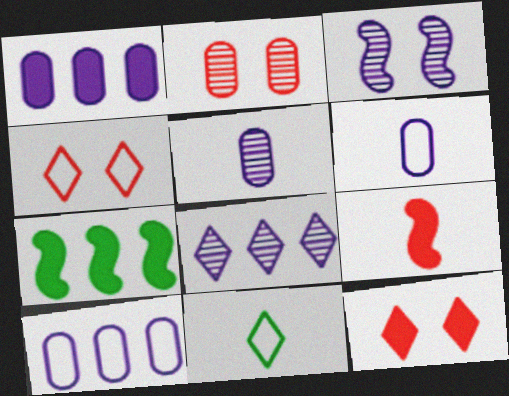[[3, 5, 8], 
[4, 5, 7], 
[5, 9, 11], 
[8, 11, 12]]